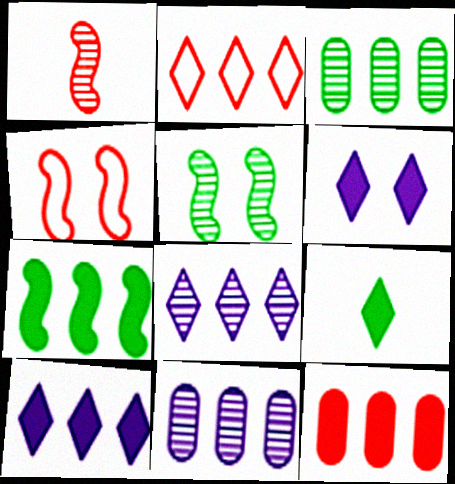[[2, 7, 11], 
[4, 9, 11], 
[7, 10, 12]]